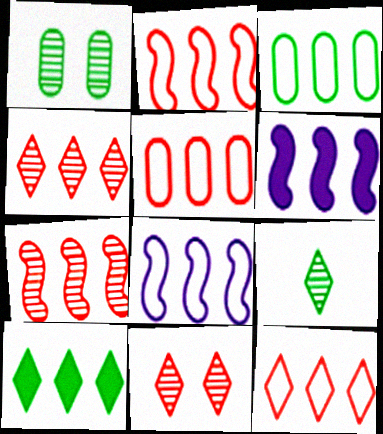[[2, 5, 12], 
[3, 4, 6], 
[3, 8, 12]]